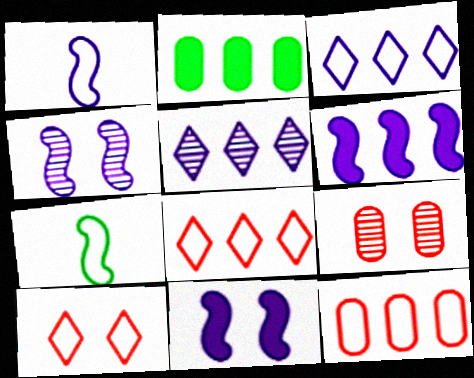[[1, 4, 6]]